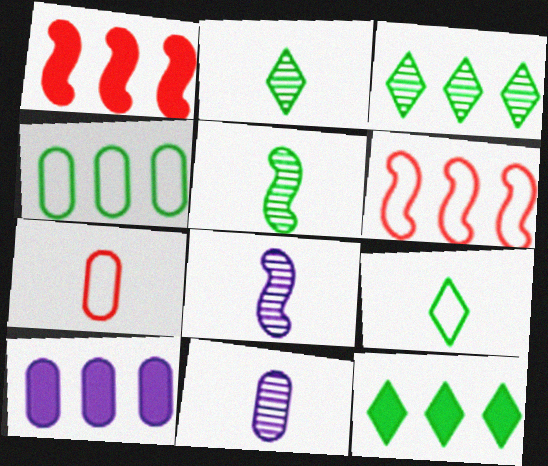[[1, 10, 12], 
[3, 6, 10]]